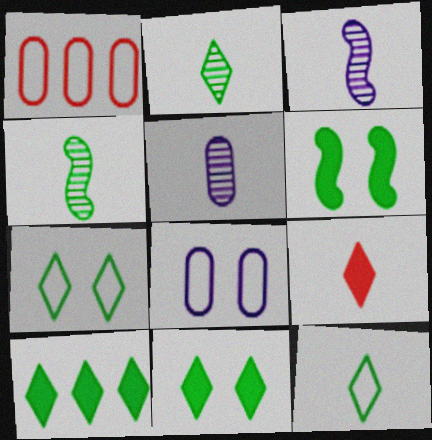[[1, 3, 11], 
[2, 7, 10]]